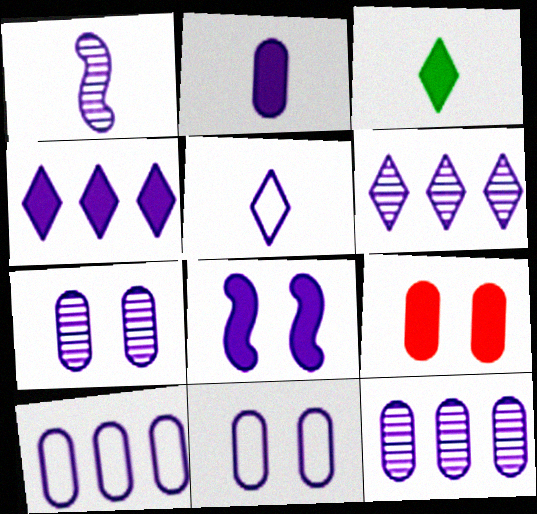[[1, 2, 5], 
[1, 4, 11], 
[1, 6, 7], 
[2, 4, 8], 
[2, 7, 10], 
[2, 11, 12], 
[5, 8, 12]]